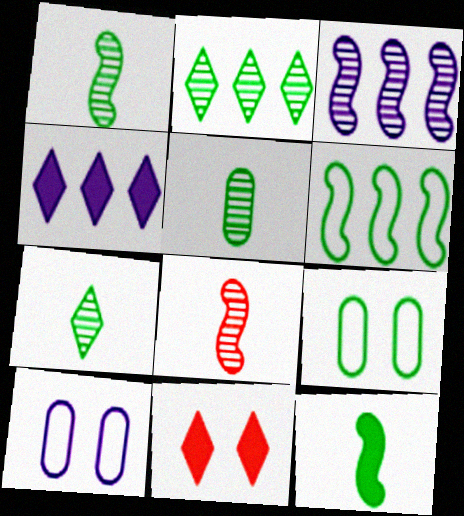[[1, 5, 7], 
[2, 9, 12], 
[4, 8, 9]]